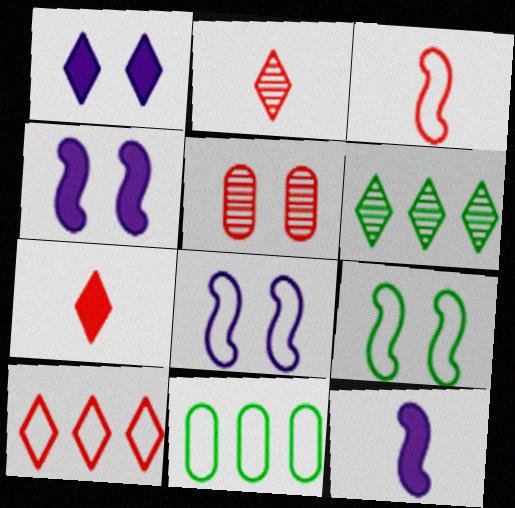[[1, 5, 9], 
[2, 4, 11]]